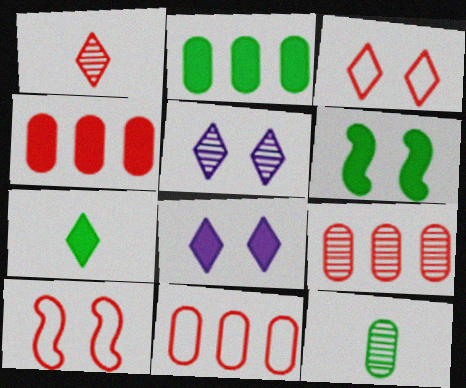[[1, 4, 10], 
[2, 6, 7], 
[4, 9, 11]]